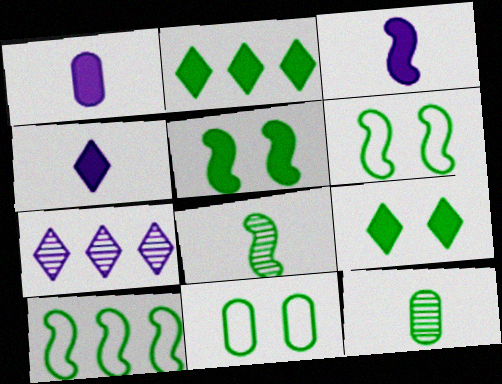[[1, 3, 4], 
[2, 6, 12], 
[2, 8, 11], 
[5, 8, 10], 
[9, 10, 12]]